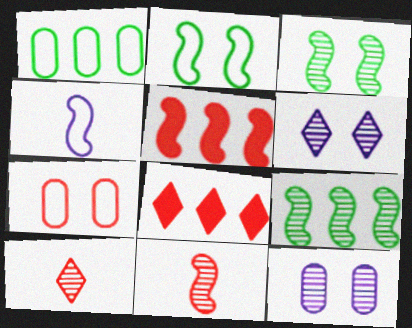[[3, 4, 5], 
[5, 7, 10], 
[7, 8, 11], 
[9, 10, 12]]